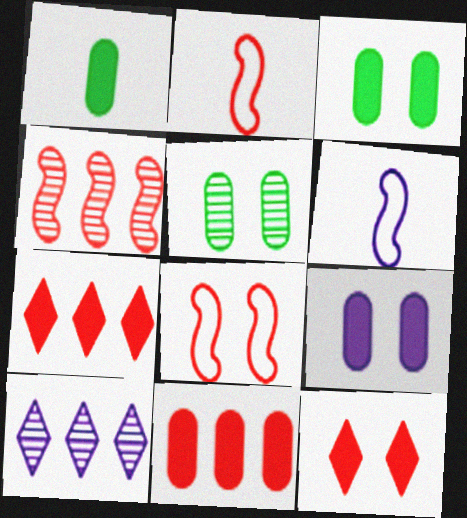[[1, 8, 10], 
[1, 9, 11], 
[2, 3, 10], 
[5, 6, 7], 
[6, 9, 10]]